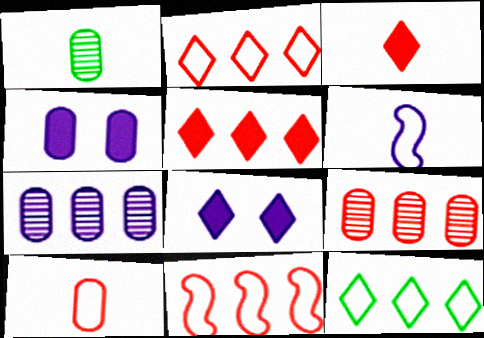[[1, 3, 6], 
[1, 8, 11], 
[5, 9, 11], 
[6, 7, 8]]